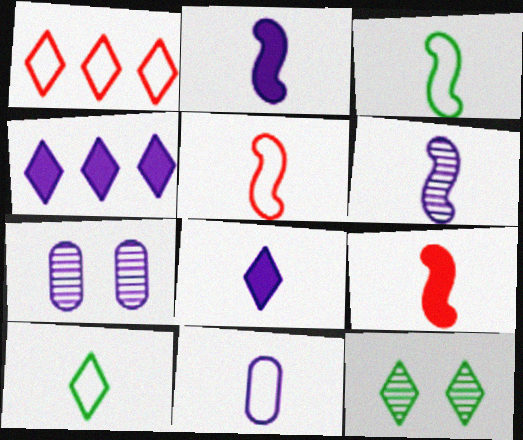[[1, 8, 12], 
[3, 6, 9], 
[5, 10, 11], 
[6, 8, 11]]